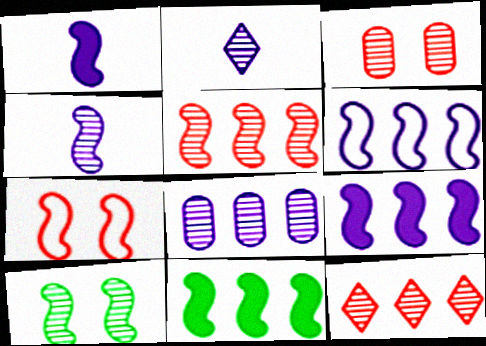[[4, 5, 10], 
[4, 7, 11], 
[5, 6, 11]]